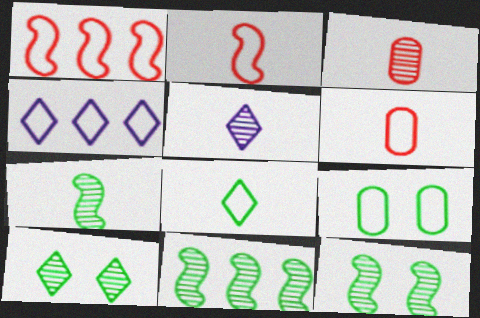[[2, 4, 9], 
[3, 5, 7], 
[7, 11, 12]]